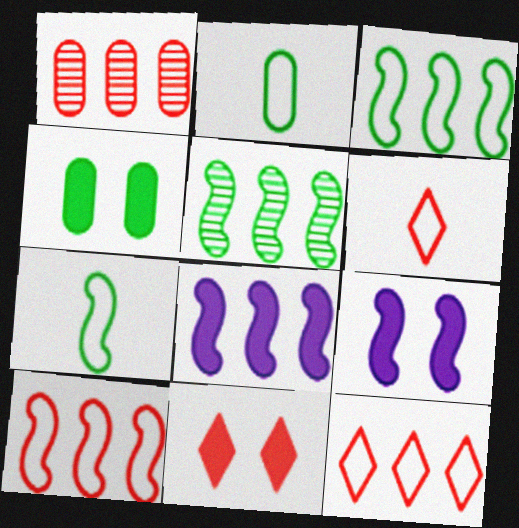[[4, 9, 11], 
[5, 8, 10]]